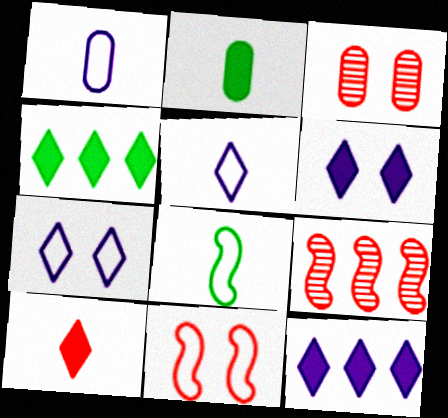[[2, 7, 9], 
[3, 8, 12], 
[4, 6, 10]]